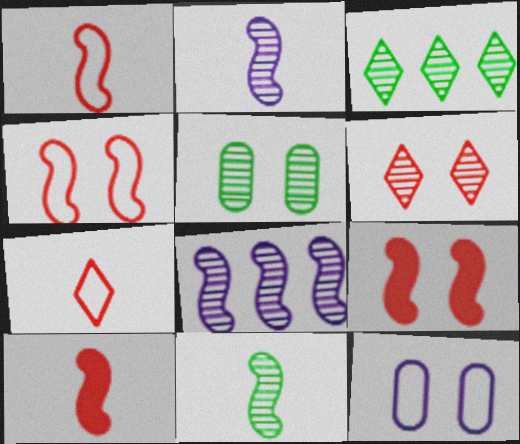[[3, 5, 11], 
[3, 10, 12]]